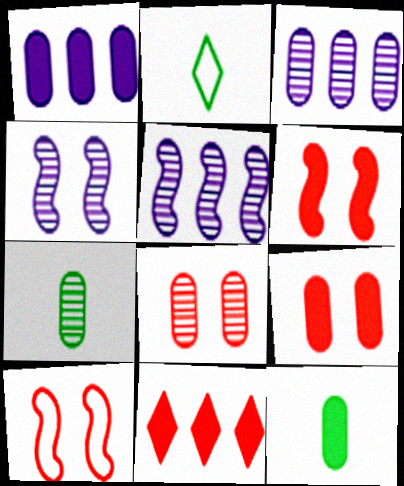[[1, 9, 12], 
[2, 3, 6], 
[2, 5, 9], 
[3, 7, 8]]